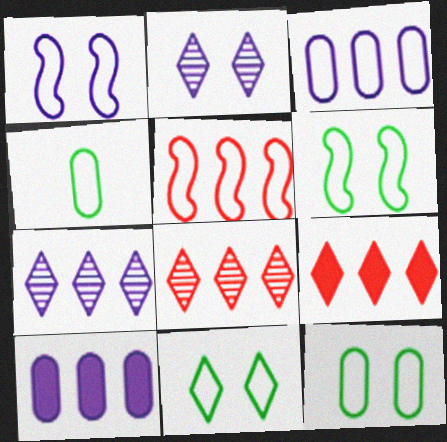[[6, 11, 12]]